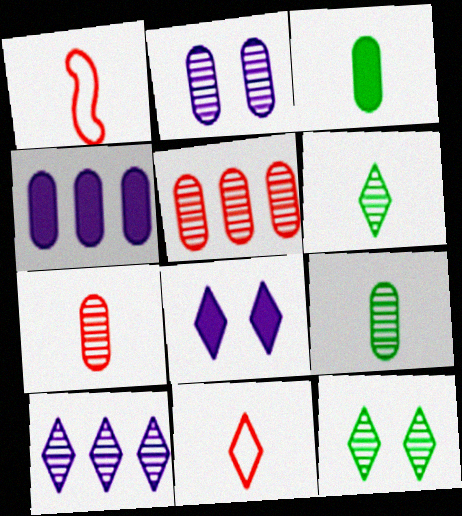[[1, 4, 12], 
[2, 5, 9]]